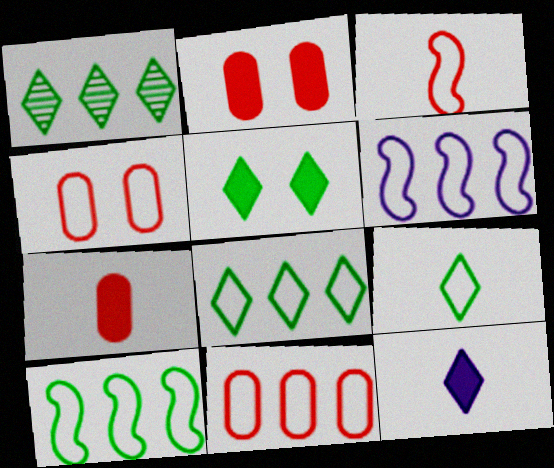[[1, 5, 9], 
[4, 6, 9], 
[6, 8, 11]]